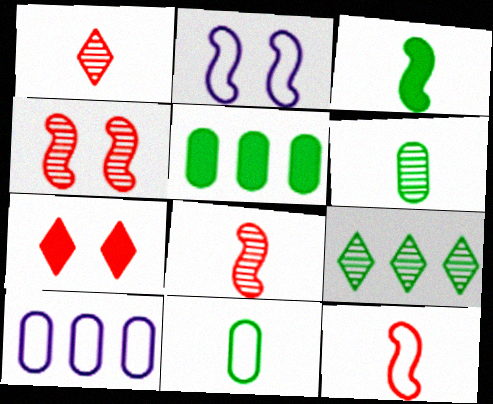[[1, 2, 5]]